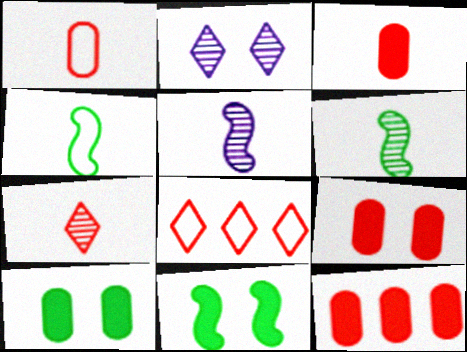[[2, 4, 12], 
[3, 9, 12], 
[5, 8, 10]]